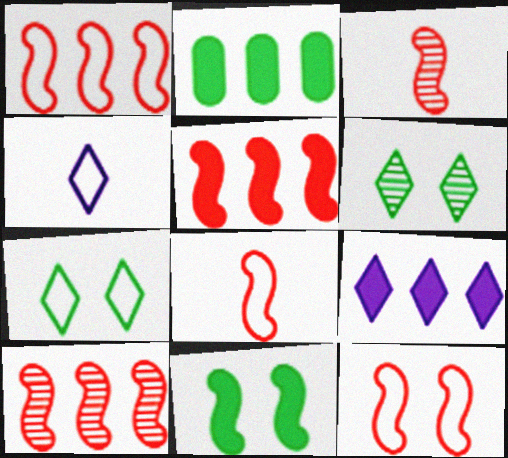[[1, 5, 10], 
[1, 8, 12], 
[2, 5, 9], 
[3, 5, 12]]